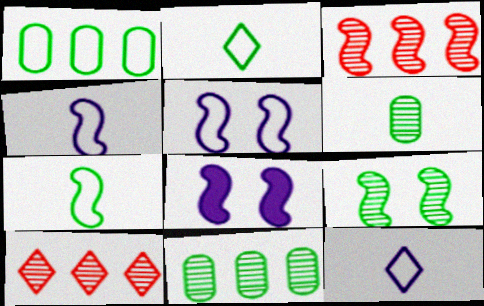[[3, 7, 8]]